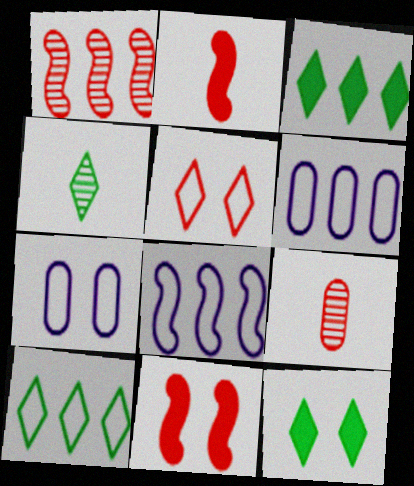[[1, 3, 6], 
[4, 6, 11], 
[4, 10, 12], 
[8, 9, 12]]